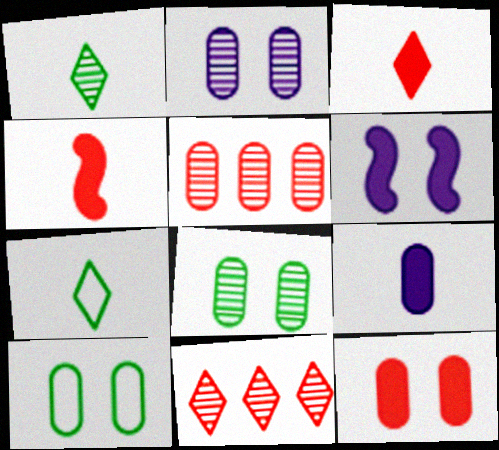[[2, 10, 12], 
[5, 6, 7], 
[5, 9, 10]]